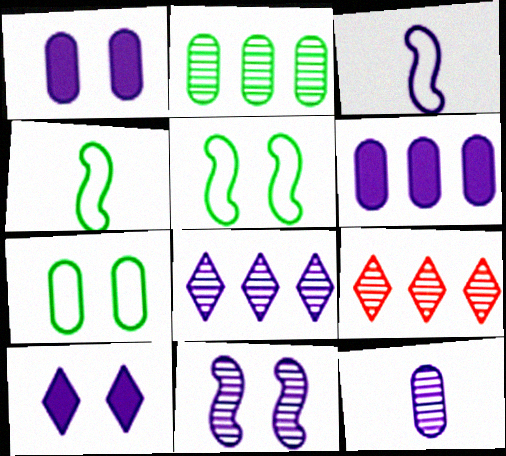[[1, 3, 8], 
[1, 4, 9], 
[8, 11, 12]]